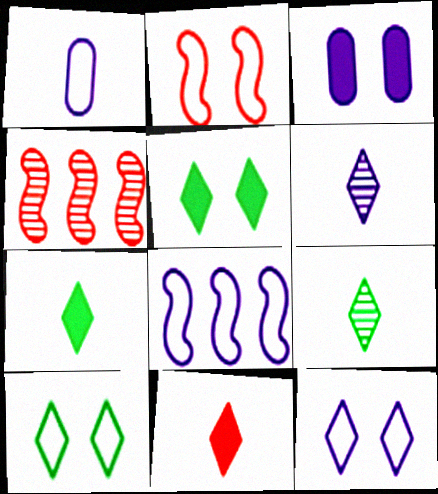[[1, 4, 5], 
[1, 8, 12], 
[3, 6, 8]]